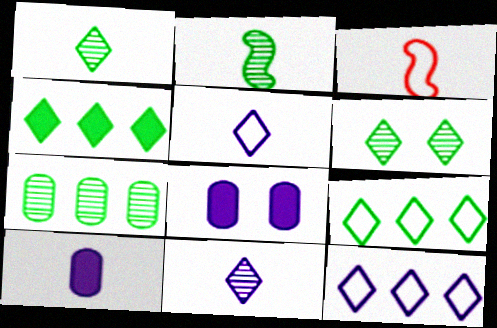[[1, 3, 10], 
[2, 6, 7]]